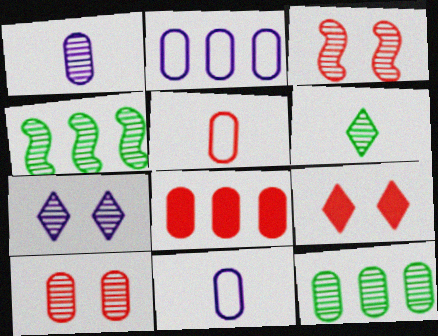[[1, 10, 12], 
[2, 8, 12], 
[4, 9, 11], 
[5, 8, 10]]